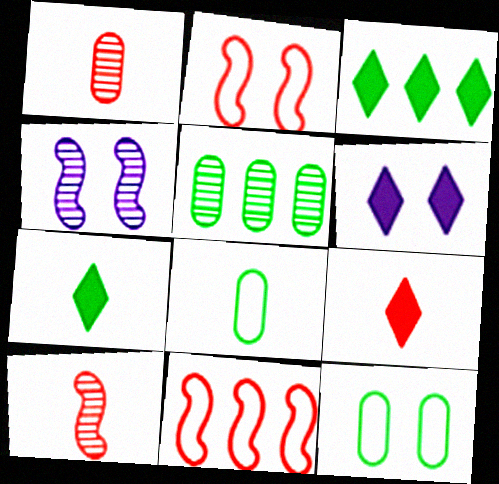[[3, 6, 9]]